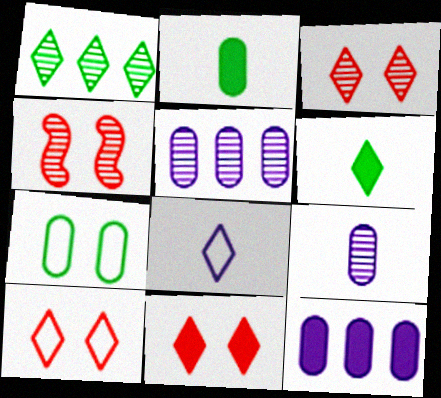[[1, 4, 9], 
[1, 8, 11], 
[3, 10, 11]]